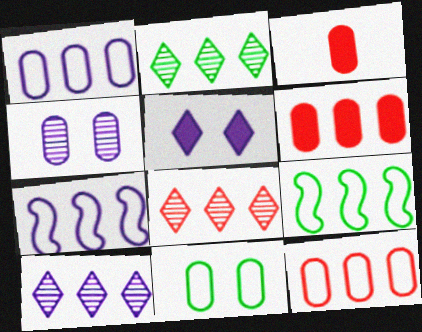[[2, 6, 7], 
[2, 8, 10], 
[6, 9, 10]]